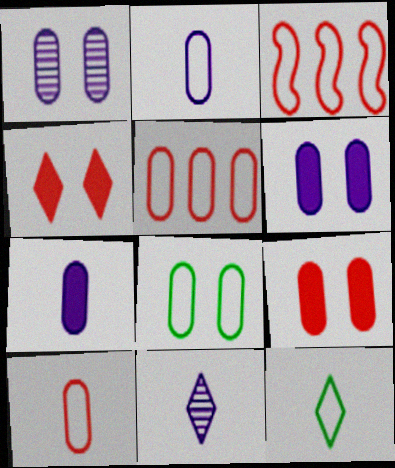[[1, 8, 9], 
[2, 5, 8]]